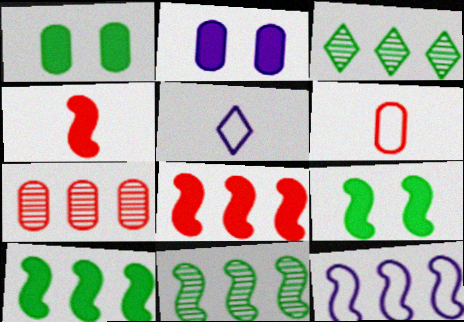[[5, 7, 9], 
[8, 11, 12]]